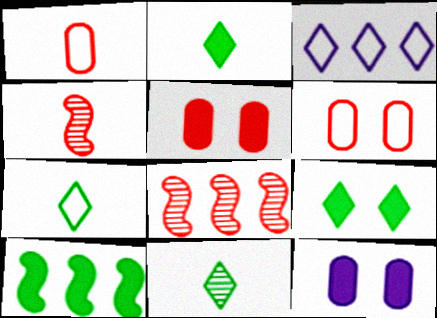[[2, 7, 11], 
[7, 8, 12]]